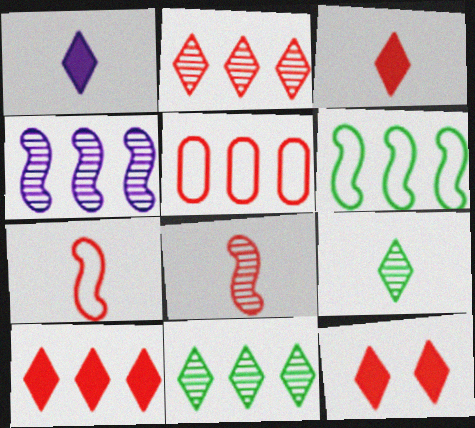[[3, 10, 12], 
[5, 8, 12]]